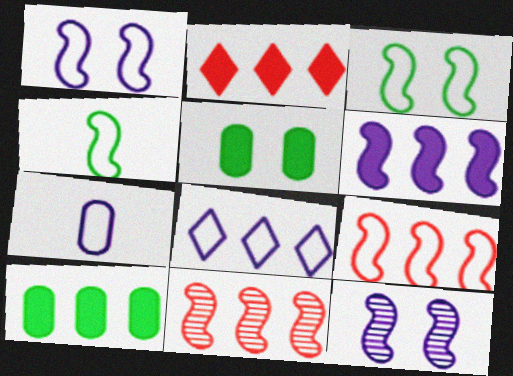[[1, 4, 9], 
[1, 7, 8], 
[2, 6, 10], 
[8, 10, 11]]